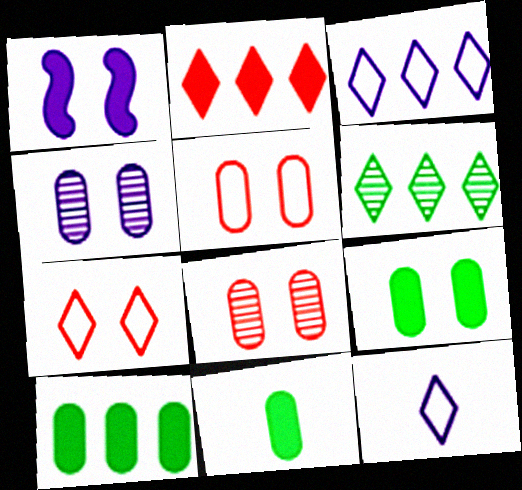[[1, 2, 11], 
[2, 3, 6], 
[4, 5, 9], 
[9, 10, 11]]